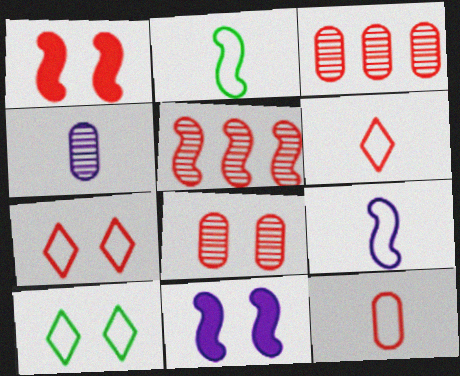[[1, 3, 6], 
[1, 7, 8], 
[2, 5, 11], 
[8, 10, 11]]